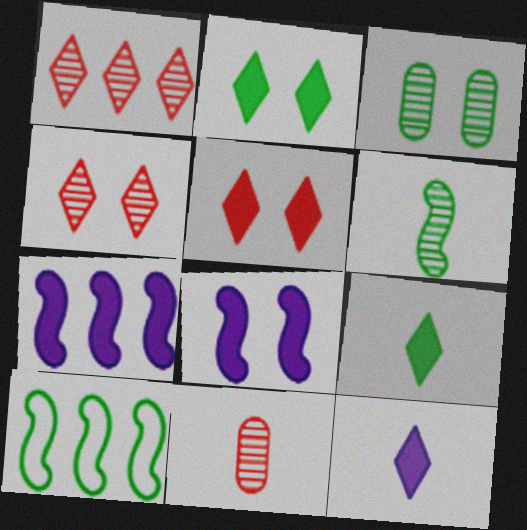[[3, 9, 10]]